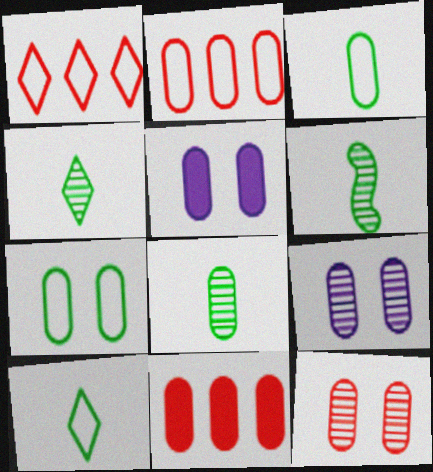[[1, 5, 6], 
[2, 5, 8], 
[3, 9, 11], 
[4, 6, 8], 
[5, 7, 12]]